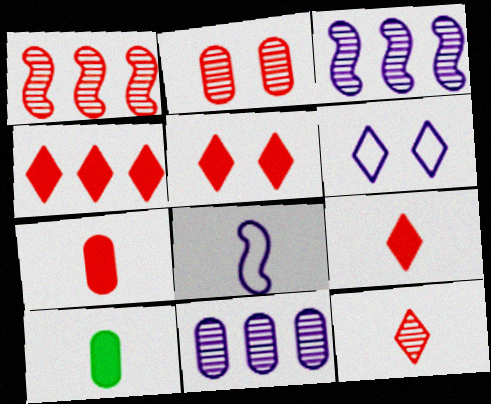[[1, 2, 12], 
[1, 6, 10], 
[4, 5, 9], 
[8, 10, 12]]